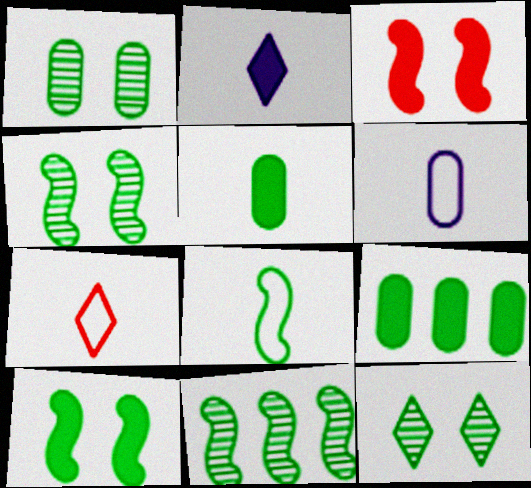[[1, 4, 12], 
[2, 3, 9], 
[6, 7, 8], 
[8, 9, 12], 
[8, 10, 11]]